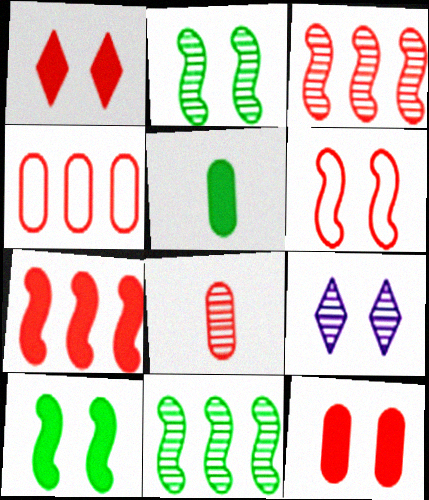[[4, 8, 12], 
[8, 9, 11]]